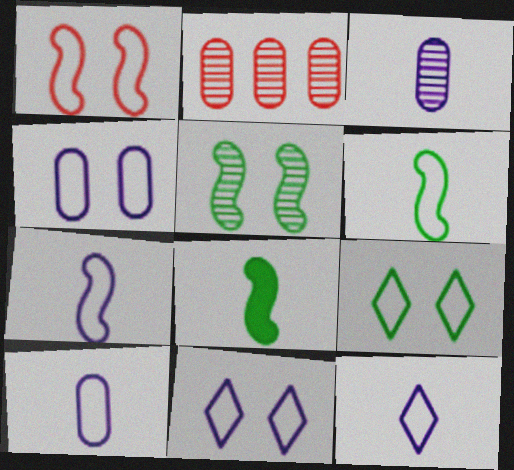[[1, 4, 9], 
[2, 8, 11], 
[7, 10, 12]]